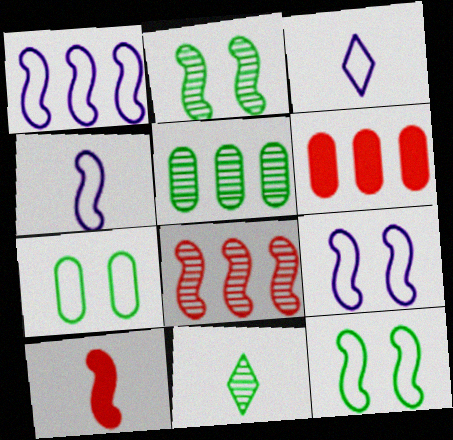[[1, 2, 10], 
[1, 4, 9], 
[2, 3, 6], 
[2, 5, 11], 
[6, 9, 11]]